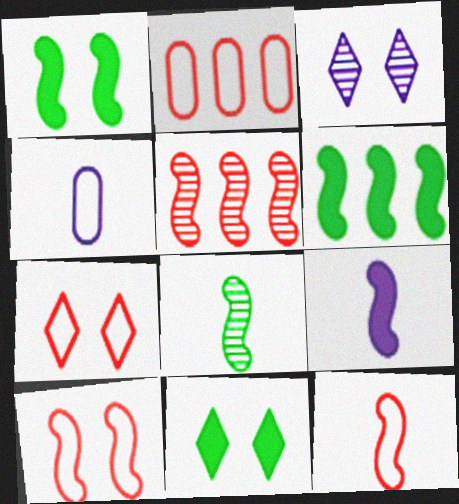[[2, 7, 12], 
[3, 7, 11], 
[4, 5, 11], 
[8, 9, 12]]